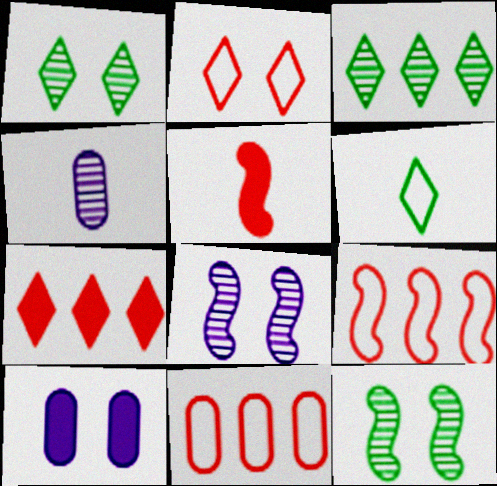[[2, 10, 12], 
[4, 5, 6]]